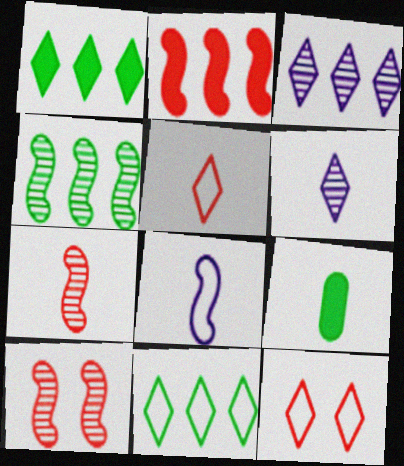[[1, 6, 12]]